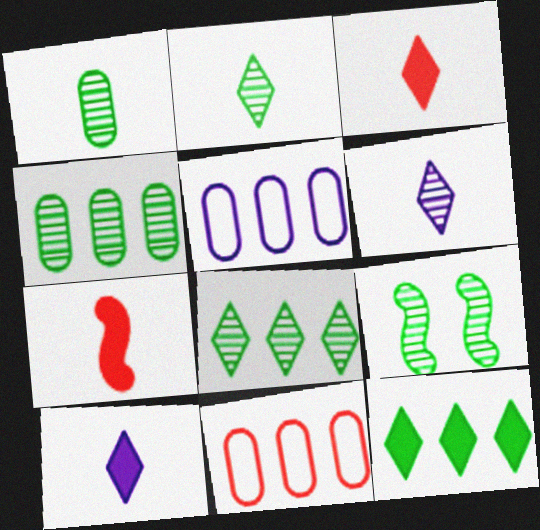[[1, 8, 9], 
[2, 4, 9], 
[3, 5, 9], 
[9, 10, 11]]